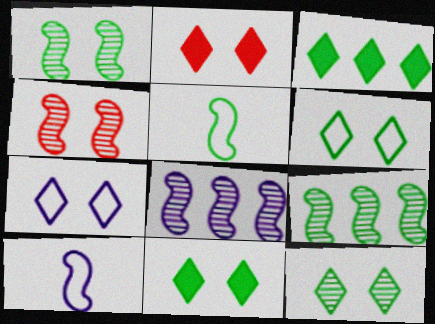[[2, 7, 12], 
[6, 11, 12]]